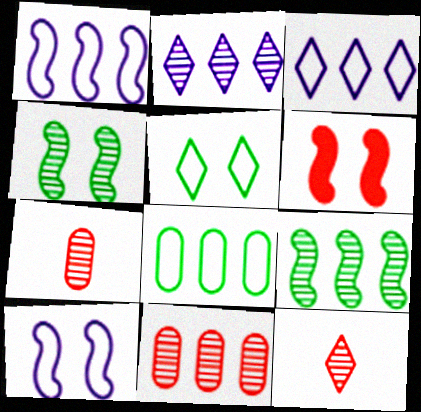[[2, 4, 7], 
[2, 9, 11], 
[4, 6, 10]]